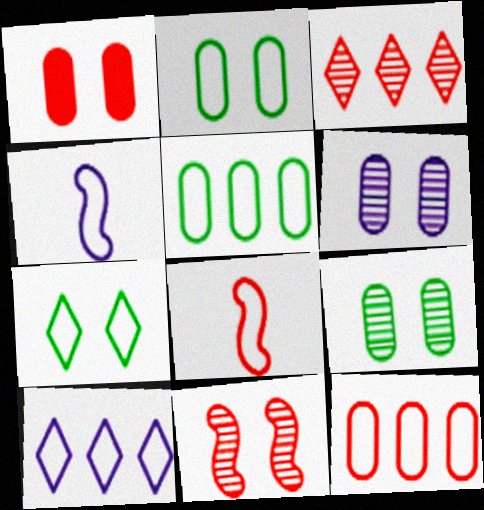[[1, 2, 6], 
[1, 3, 8], 
[2, 8, 10], 
[4, 7, 12]]